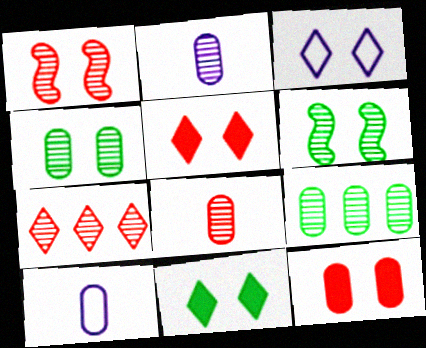[[1, 7, 8], 
[2, 6, 7], 
[3, 6, 12], 
[9, 10, 12]]